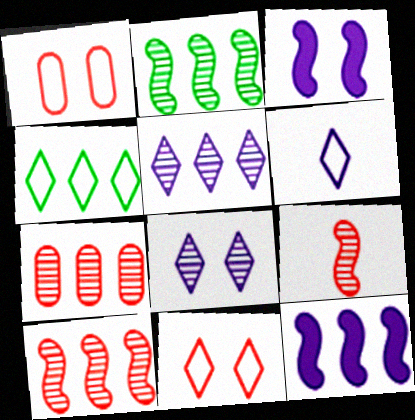[[2, 5, 7], 
[4, 6, 11], 
[4, 7, 12]]